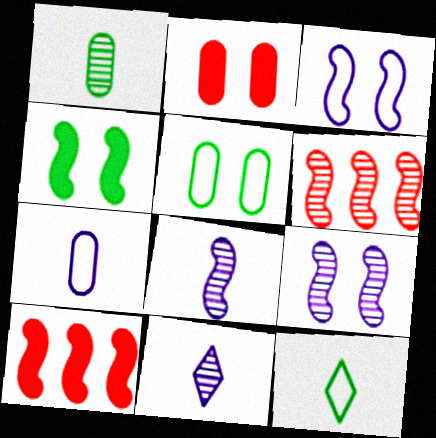[[5, 10, 11]]